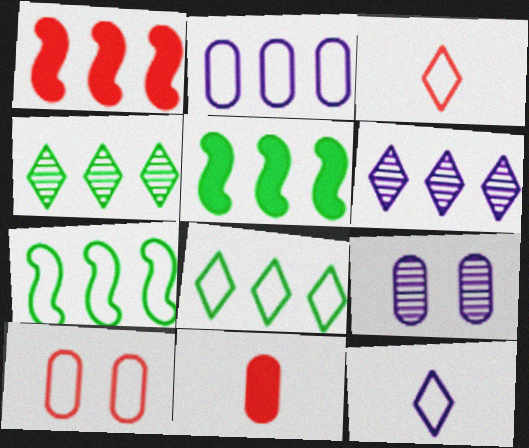[[1, 2, 4], 
[3, 5, 9], 
[7, 10, 12]]